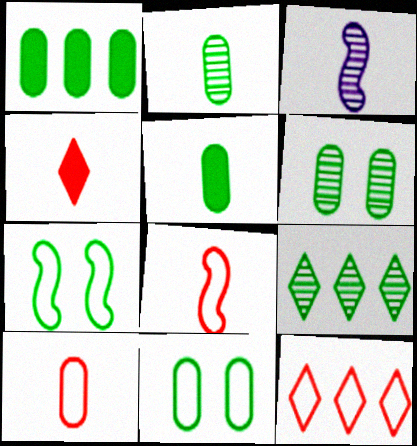[[1, 2, 11], 
[5, 7, 9]]